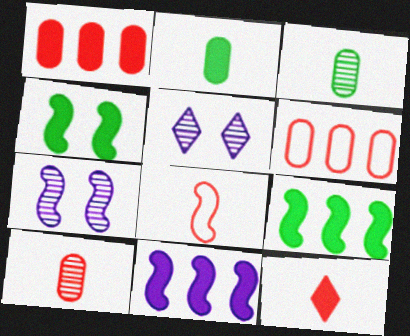[[7, 8, 9], 
[8, 10, 12]]